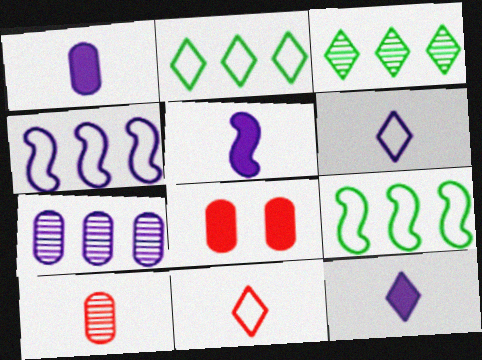[[1, 5, 12]]